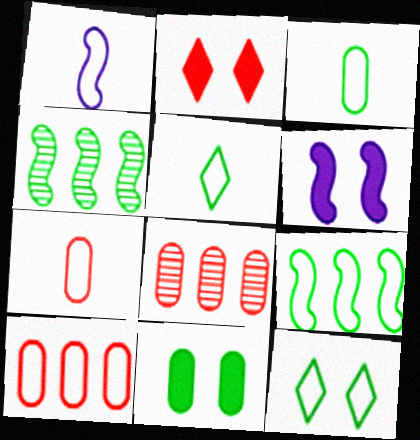[[1, 5, 7], 
[1, 10, 12], 
[2, 6, 11], 
[3, 9, 12], 
[4, 5, 11], 
[5, 6, 8]]